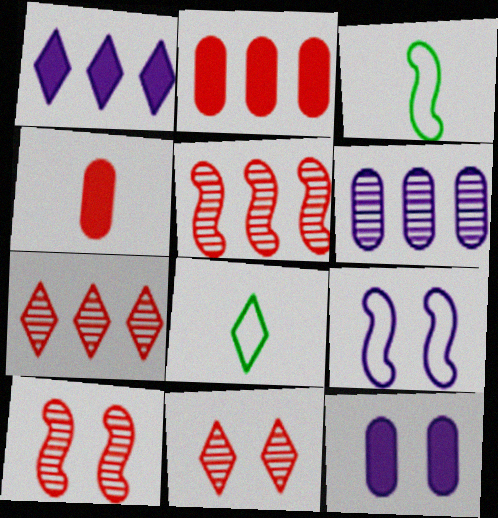[[1, 8, 11], 
[3, 7, 12], 
[5, 8, 12]]